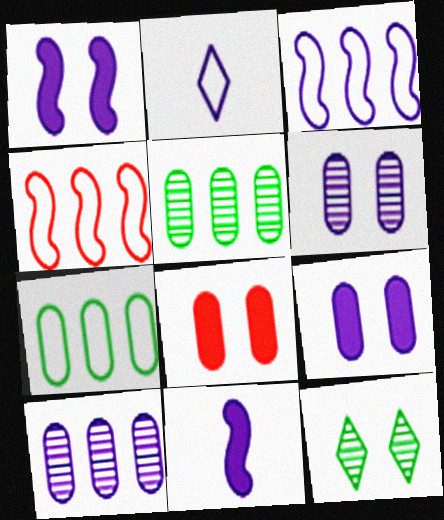[[1, 2, 10]]